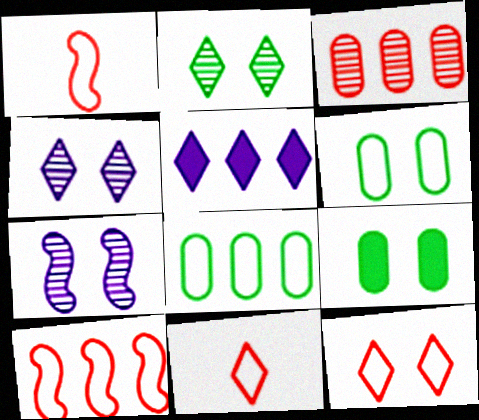[[2, 5, 11], 
[7, 9, 12]]